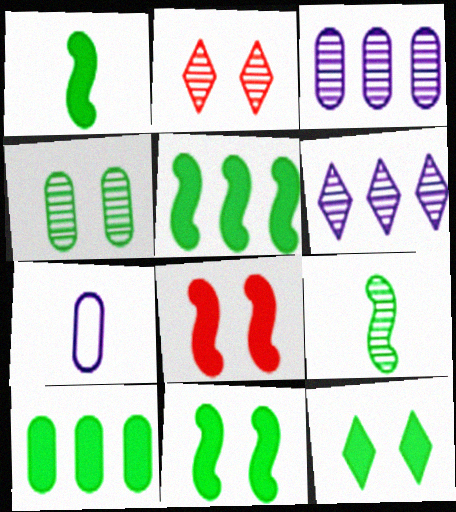[[1, 5, 11], 
[1, 10, 12], 
[2, 3, 9], 
[2, 5, 7]]